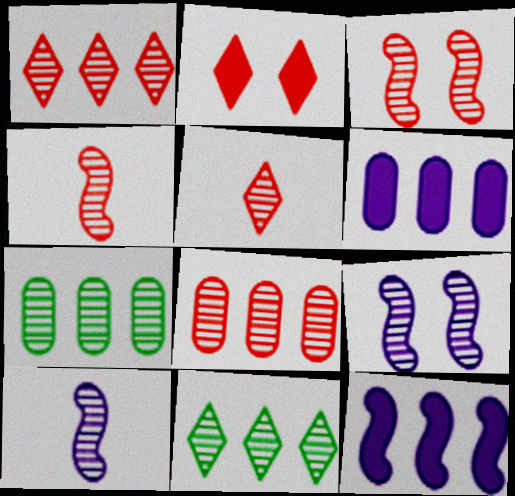[[3, 5, 8], 
[5, 7, 9]]